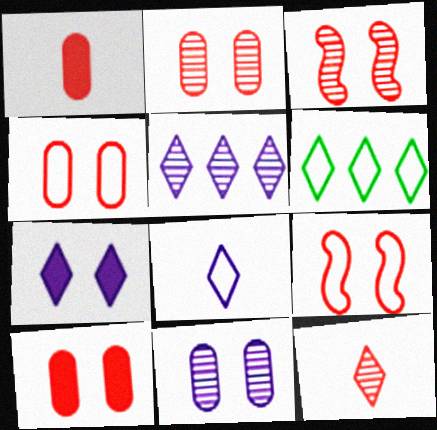[[2, 4, 10], 
[5, 7, 8], 
[6, 7, 12]]